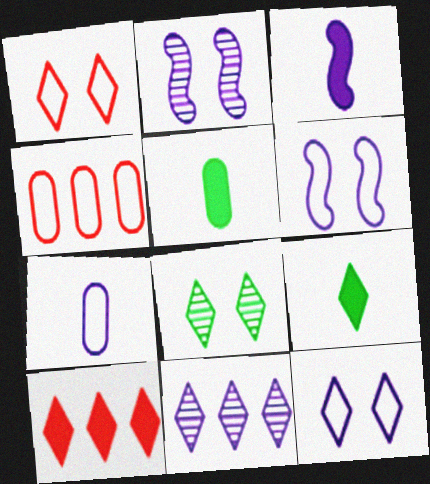[[1, 9, 11], 
[2, 4, 9], 
[3, 4, 8]]